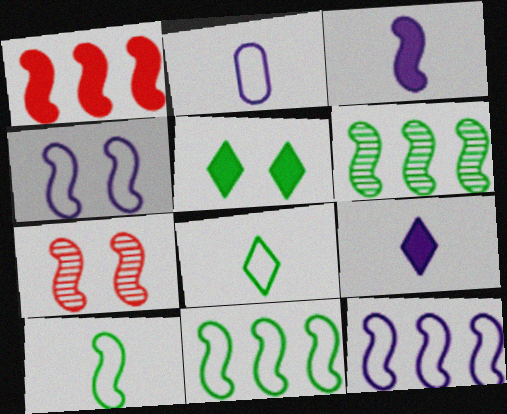[[1, 6, 12], 
[3, 7, 11]]